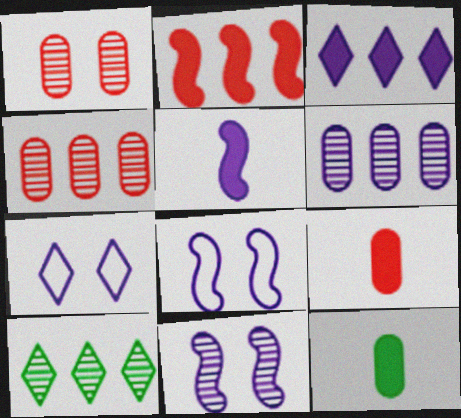[[5, 6, 7], 
[8, 9, 10]]